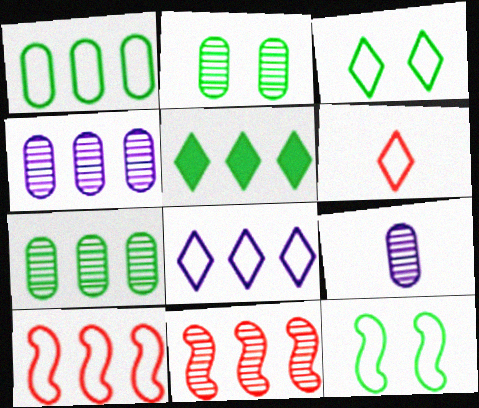[[1, 8, 10], 
[3, 6, 8], 
[4, 5, 10]]